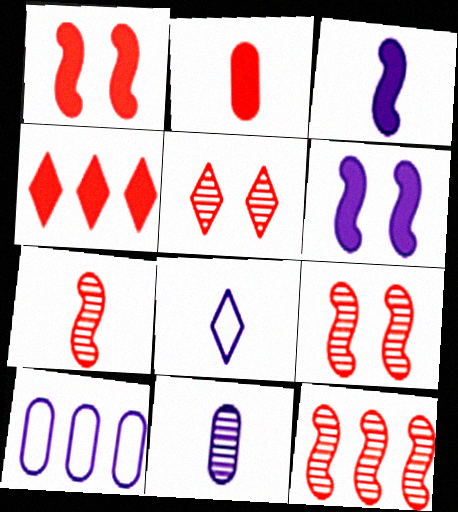[[1, 2, 4], 
[3, 8, 11], 
[7, 9, 12]]